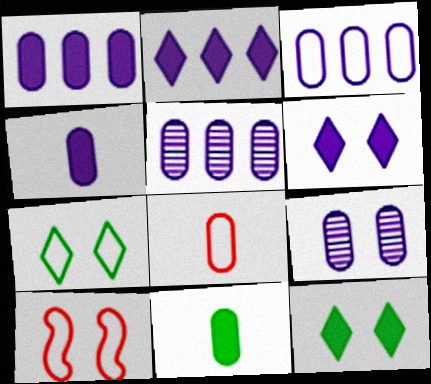[[1, 3, 5], 
[3, 4, 9], 
[9, 10, 12]]